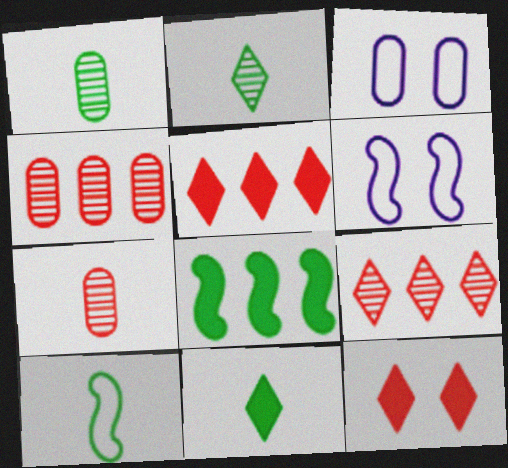[[1, 5, 6], 
[1, 10, 11], 
[4, 6, 11]]